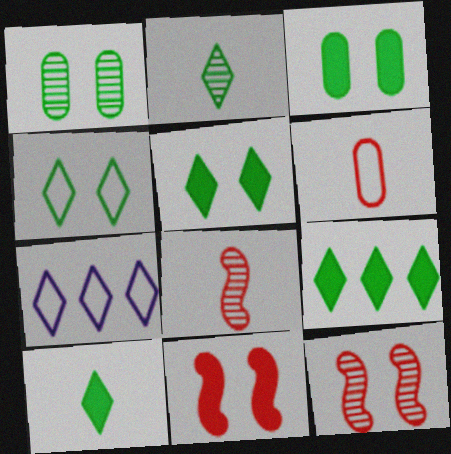[[2, 4, 9], 
[3, 7, 8], 
[5, 9, 10]]